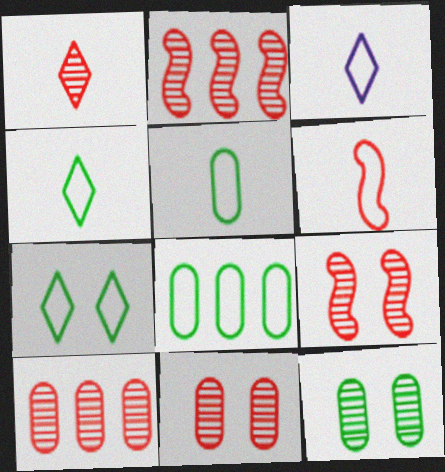[[1, 2, 11], 
[1, 9, 10], 
[3, 5, 6]]